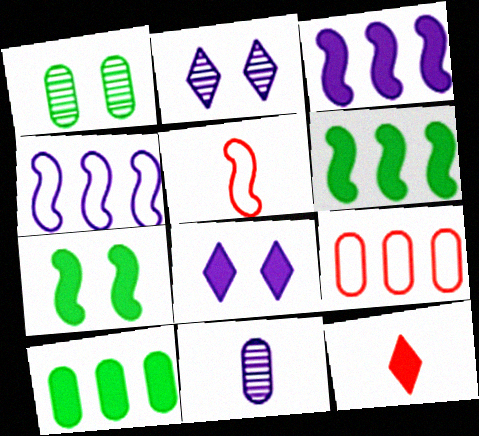[[1, 4, 12], 
[2, 5, 10], 
[4, 8, 11]]